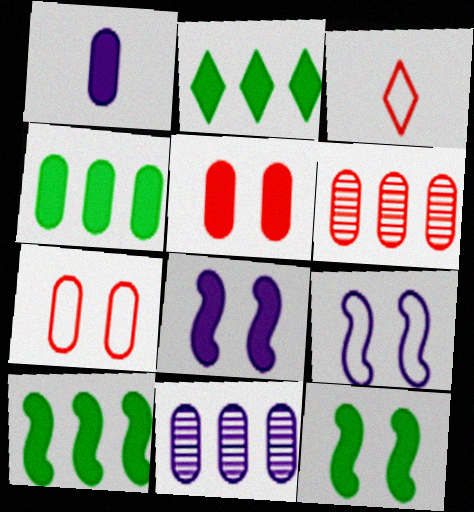[[1, 4, 5], 
[2, 4, 10], 
[3, 11, 12]]